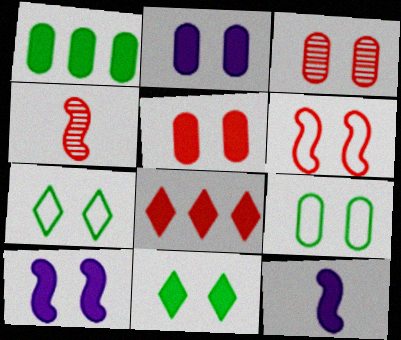[[2, 3, 9], 
[3, 7, 10], 
[5, 10, 11]]